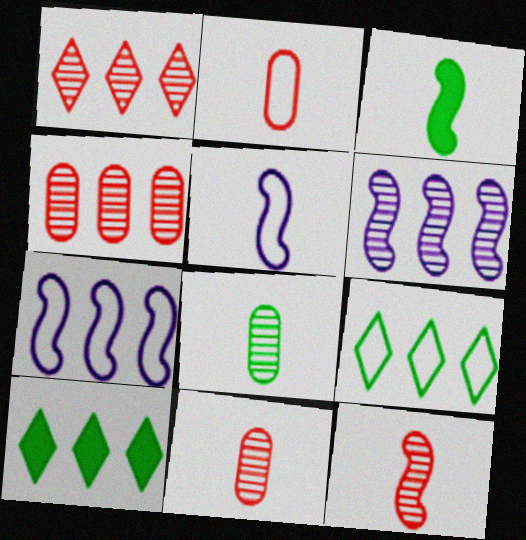[[3, 5, 12], 
[4, 7, 10]]